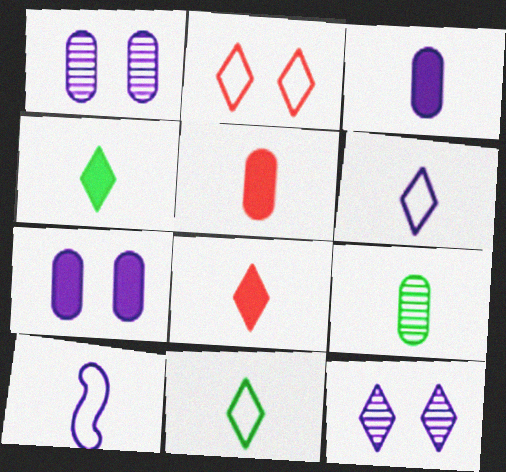[[8, 9, 10]]